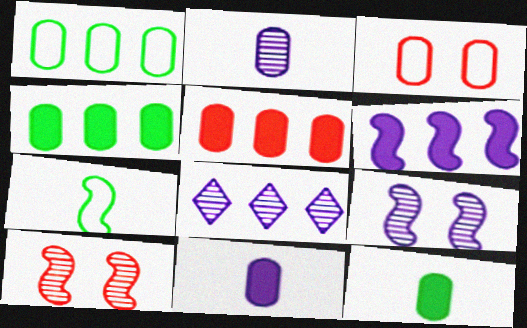[[2, 3, 4], 
[2, 8, 9], 
[6, 7, 10]]